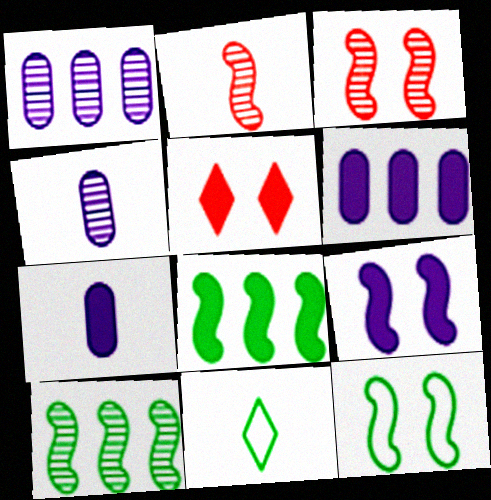[[2, 7, 11], 
[3, 6, 11], 
[3, 9, 12], 
[5, 7, 8]]